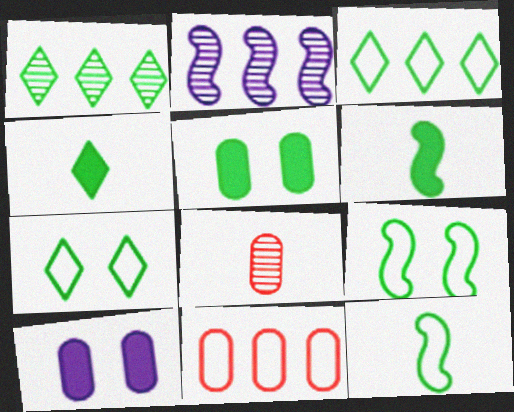[[1, 4, 7], 
[1, 5, 12]]